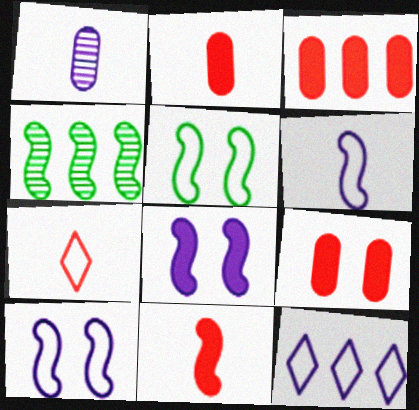[[1, 8, 12], 
[2, 3, 9], 
[3, 4, 12], 
[4, 10, 11]]